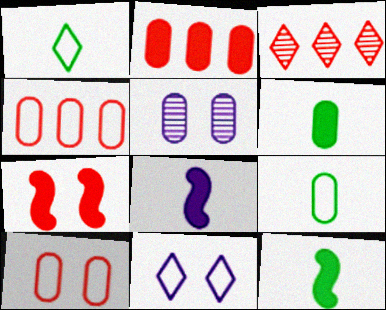[[2, 5, 9], 
[4, 5, 6]]